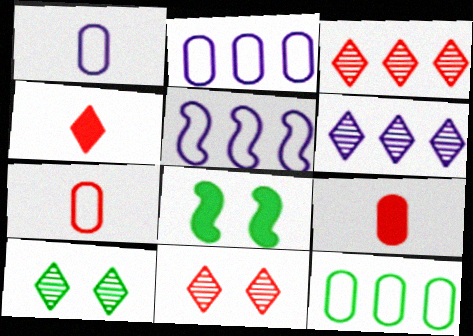[[1, 3, 8], 
[5, 9, 10], 
[6, 7, 8]]